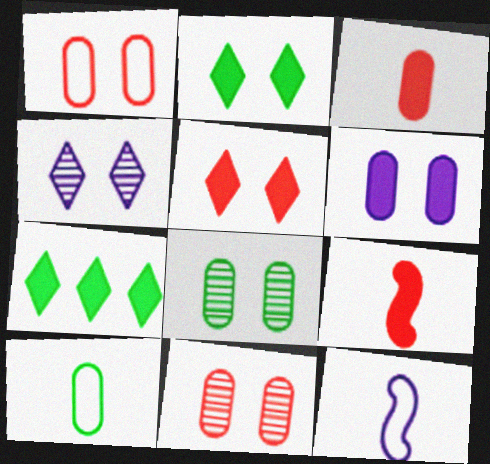[[1, 6, 8], 
[6, 7, 9], 
[7, 11, 12]]